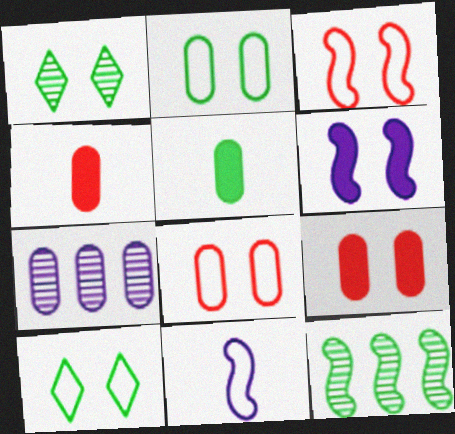[[1, 6, 8], 
[2, 4, 7], 
[5, 7, 8], 
[5, 10, 12]]